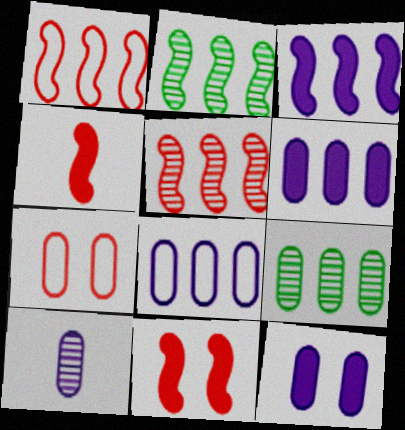[[1, 2, 3], 
[8, 10, 12]]